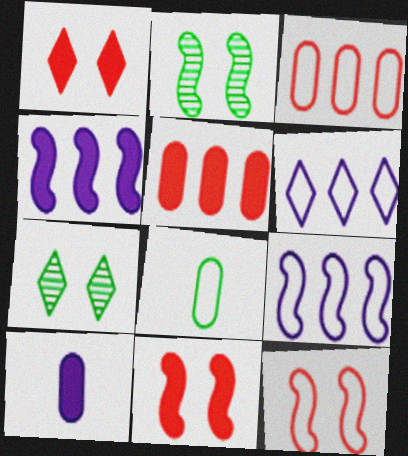[[6, 8, 12]]